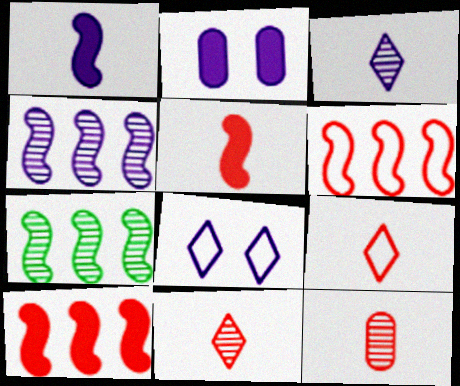[[2, 7, 9], 
[5, 9, 12]]